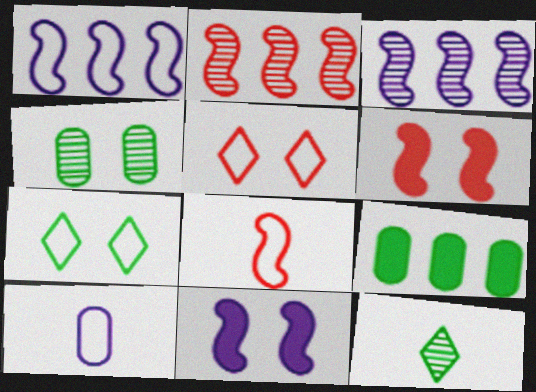[[2, 6, 8], 
[4, 5, 11]]